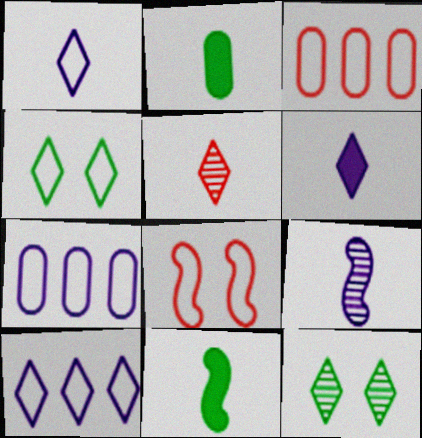[]